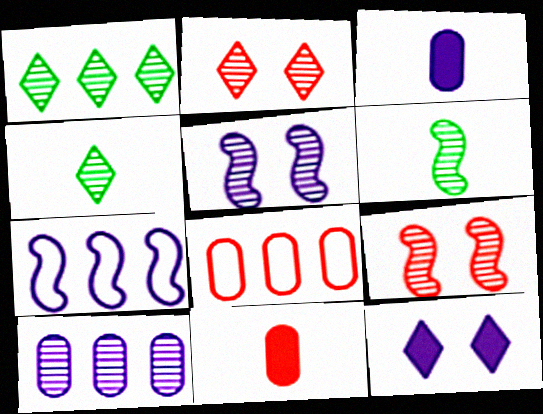[[2, 6, 10], 
[4, 9, 10], 
[6, 8, 12]]